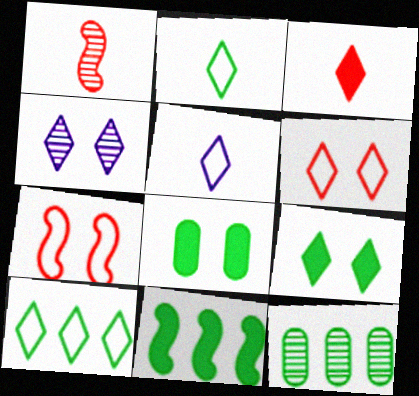[[1, 4, 12], 
[3, 4, 10], 
[4, 6, 9], 
[4, 7, 8], 
[5, 6, 10], 
[10, 11, 12]]